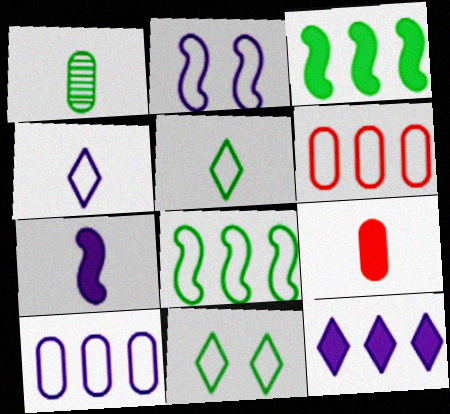[[1, 3, 11], 
[2, 4, 10], 
[2, 5, 6]]